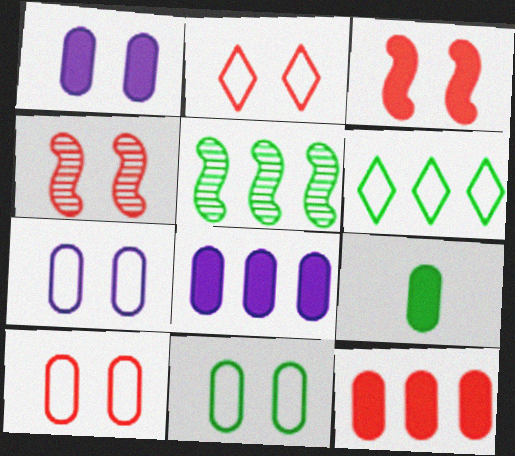[[1, 9, 12], 
[7, 10, 11]]